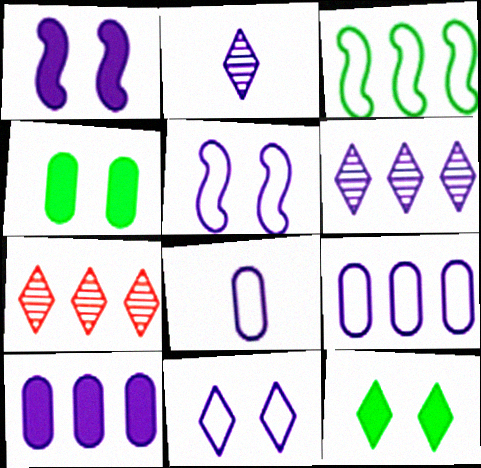[[1, 2, 9], 
[1, 6, 8], 
[2, 5, 10], 
[3, 7, 10]]